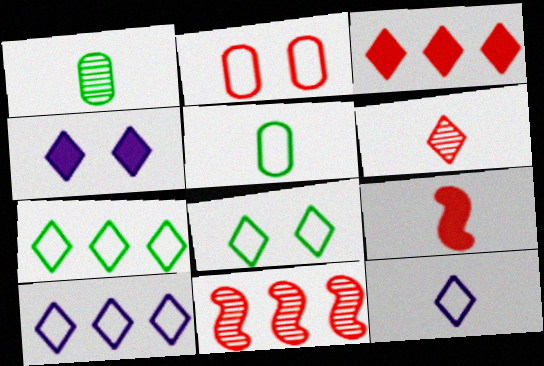[[1, 9, 12], 
[4, 5, 11], 
[4, 6, 7]]